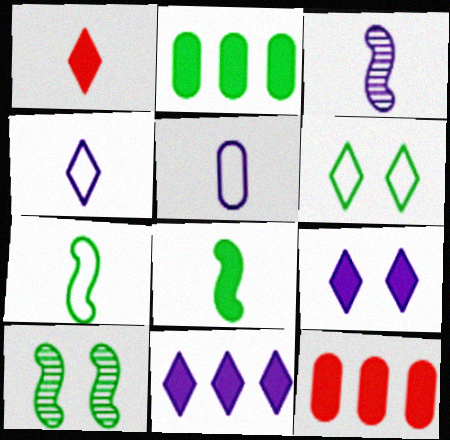[[3, 6, 12], 
[4, 10, 12], 
[8, 9, 12]]